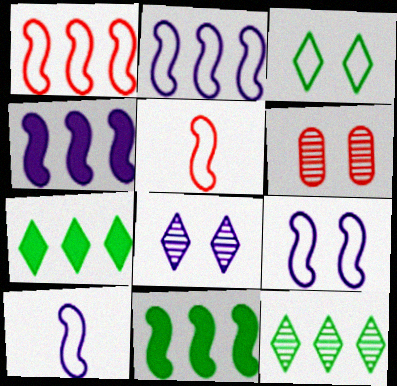[[2, 9, 10], 
[6, 7, 10]]